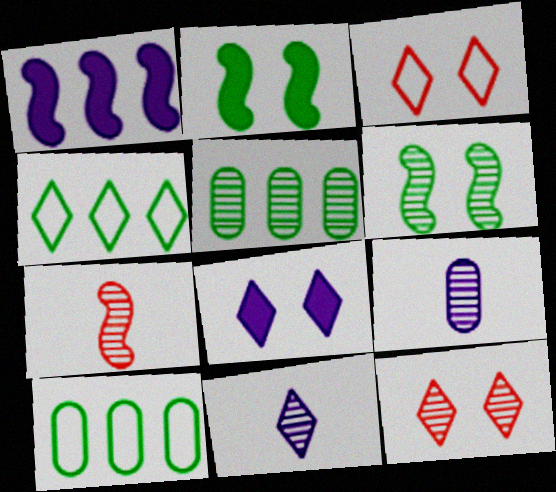[[7, 8, 10]]